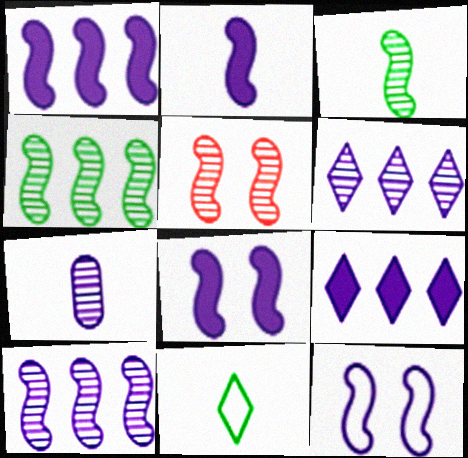[[1, 2, 8], 
[2, 10, 12], 
[3, 5, 10], 
[7, 9, 12]]